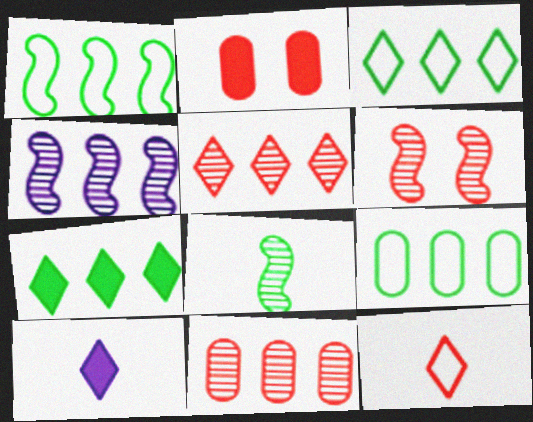[[1, 3, 9], 
[4, 6, 8], 
[6, 9, 10]]